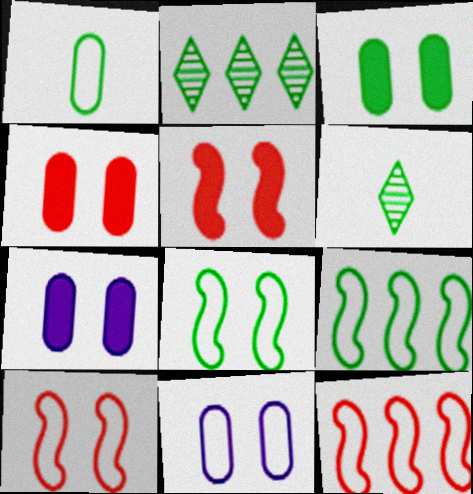[[3, 4, 7], 
[3, 6, 9], 
[6, 7, 12]]